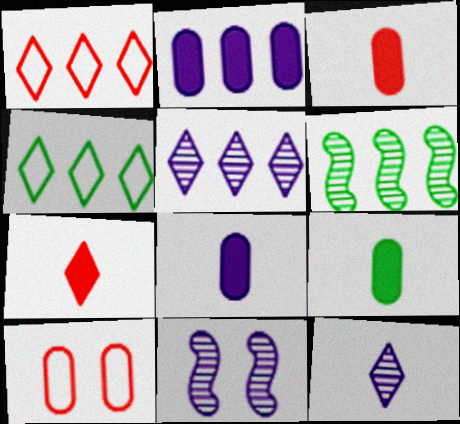[[1, 2, 6], 
[1, 9, 11], 
[3, 4, 11], 
[3, 8, 9]]